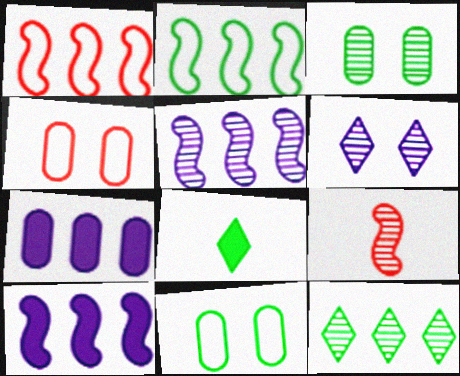[[1, 7, 12], 
[2, 3, 8], 
[4, 5, 8]]